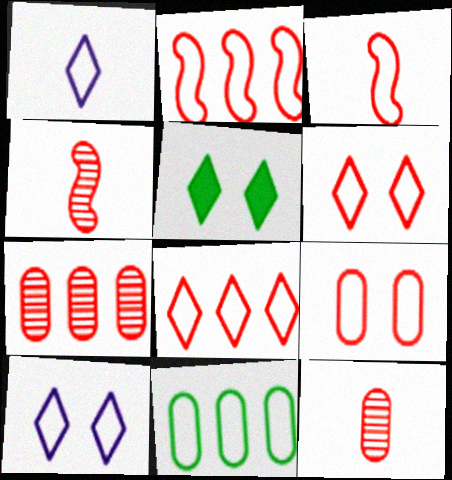[[3, 8, 9], 
[3, 10, 11]]